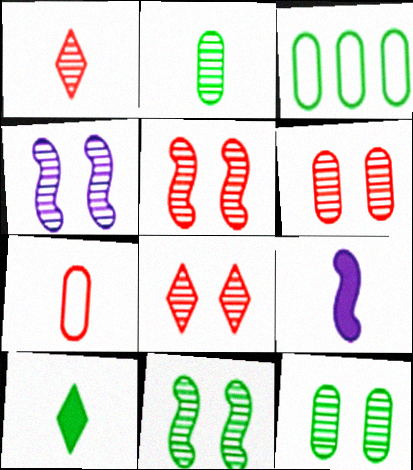[[3, 8, 9], 
[3, 10, 11], 
[4, 5, 11], 
[4, 8, 12], 
[5, 6, 8]]